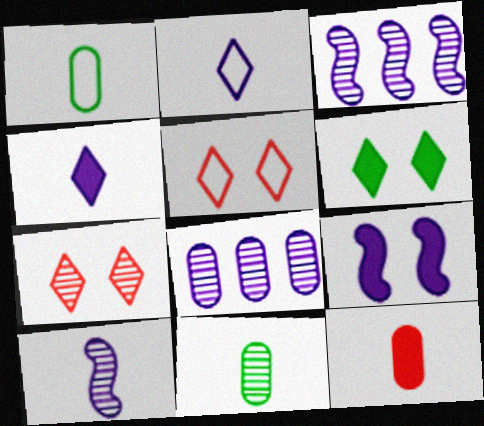[[2, 8, 9], 
[3, 7, 11]]